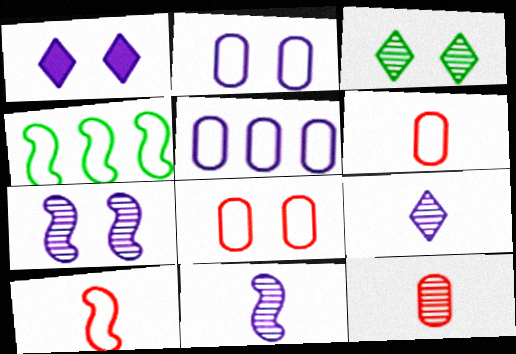[[1, 2, 7], 
[1, 4, 12], 
[1, 5, 11]]